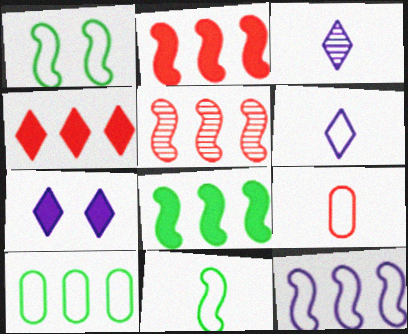[[5, 8, 12], 
[6, 9, 11]]